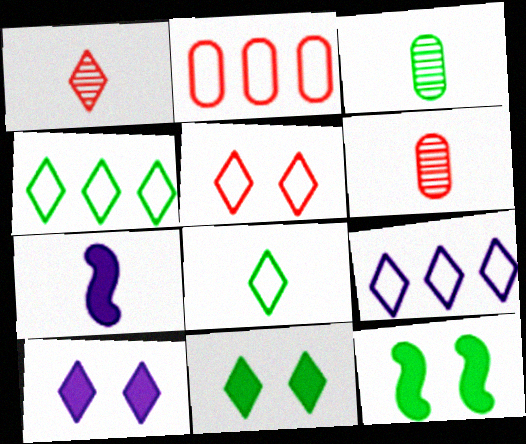[[1, 4, 10], 
[1, 9, 11], 
[3, 4, 12], 
[5, 8, 9], 
[6, 7, 8], 
[6, 9, 12]]